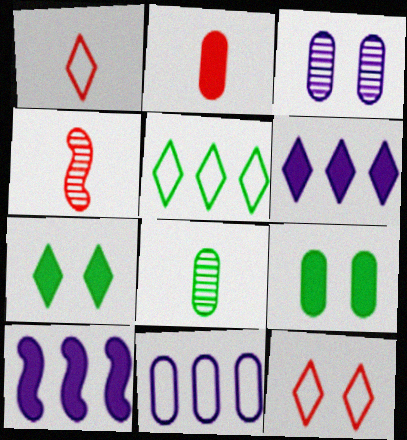[[1, 2, 4], 
[2, 7, 10], 
[4, 7, 11], 
[8, 10, 12]]